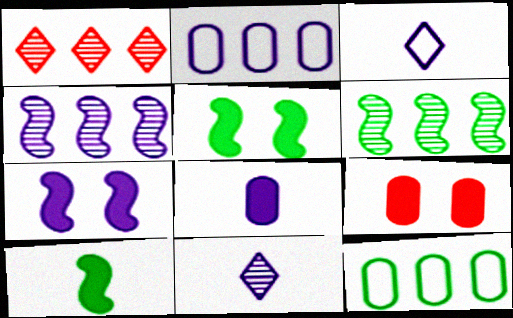[[2, 7, 11], 
[3, 6, 9]]